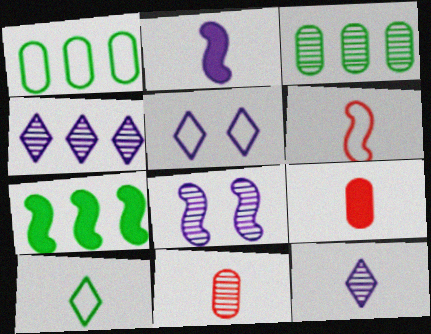[[1, 5, 6], 
[2, 10, 11], 
[5, 7, 11], 
[6, 7, 8]]